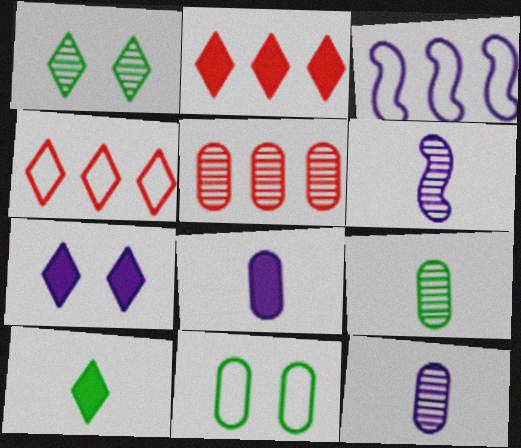[[1, 5, 6], 
[2, 6, 11], 
[2, 7, 10], 
[3, 7, 12], 
[5, 8, 11]]